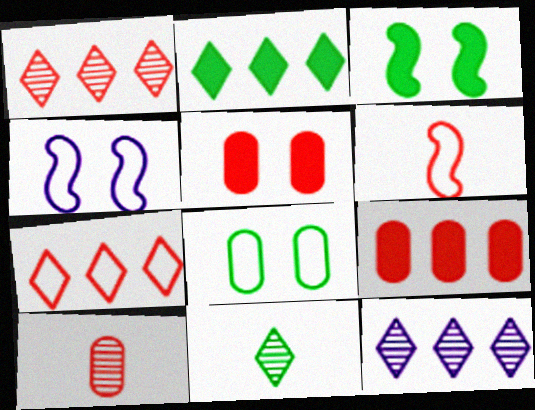[[1, 5, 6], 
[2, 4, 10], 
[2, 7, 12], 
[4, 9, 11]]